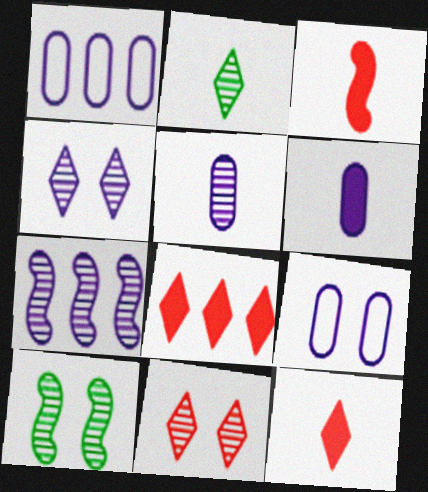[[1, 10, 12], 
[4, 5, 7]]